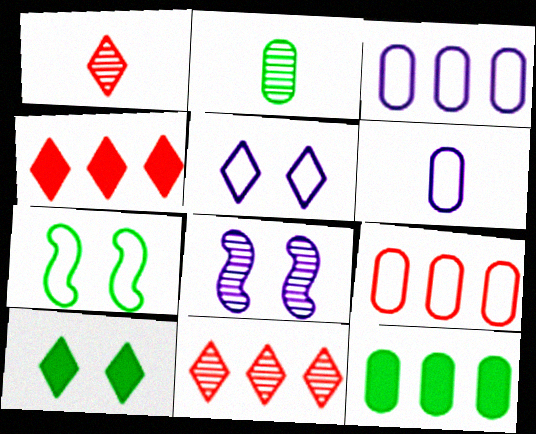[[2, 8, 11]]